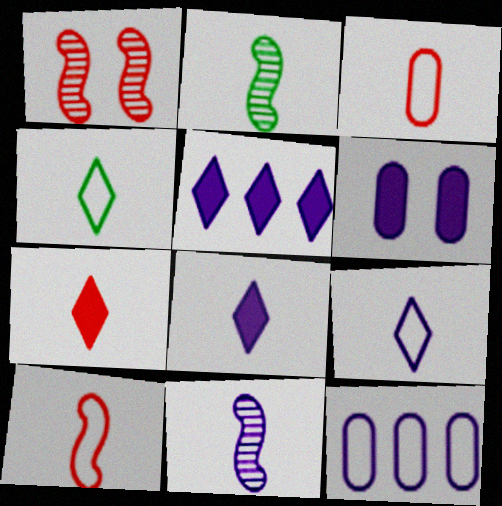[[2, 3, 8]]